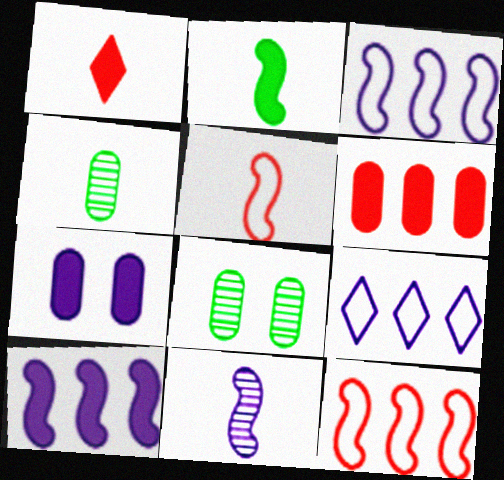[[1, 3, 8], 
[2, 5, 11], 
[7, 9, 11]]